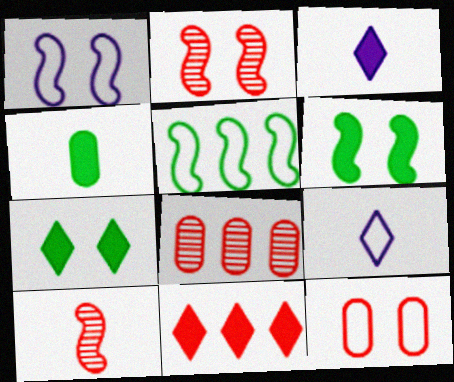[[1, 2, 6], 
[3, 7, 11], 
[4, 9, 10], 
[5, 9, 12], 
[6, 8, 9], 
[10, 11, 12]]